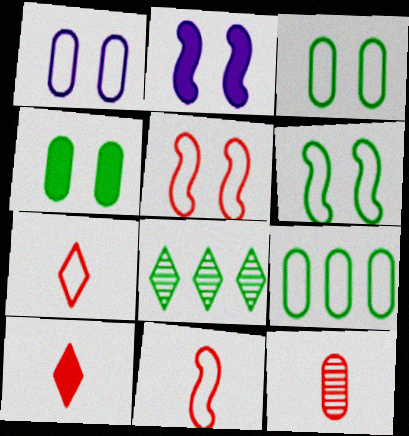[[10, 11, 12]]